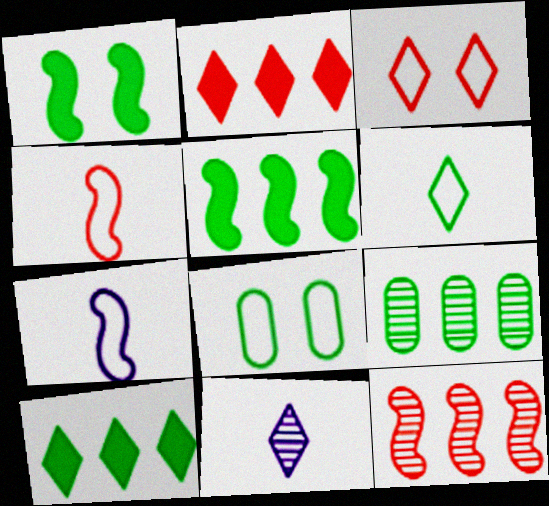[[1, 6, 9], 
[1, 7, 12], 
[3, 10, 11]]